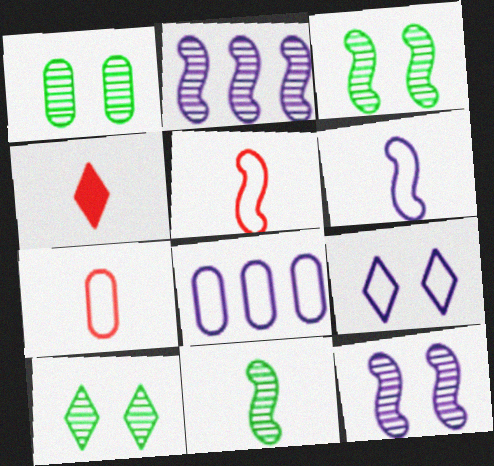[[1, 3, 10], 
[3, 4, 8], 
[6, 8, 9]]